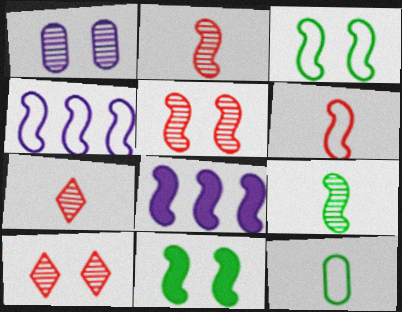[[2, 3, 8], 
[2, 4, 11], 
[3, 4, 6], 
[8, 10, 12]]